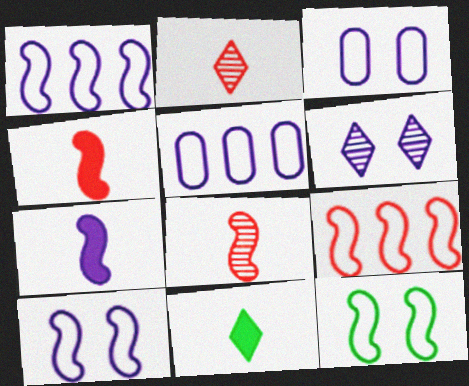[[5, 6, 7]]